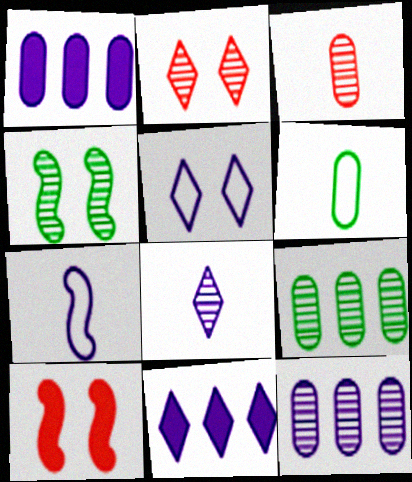[[5, 8, 11]]